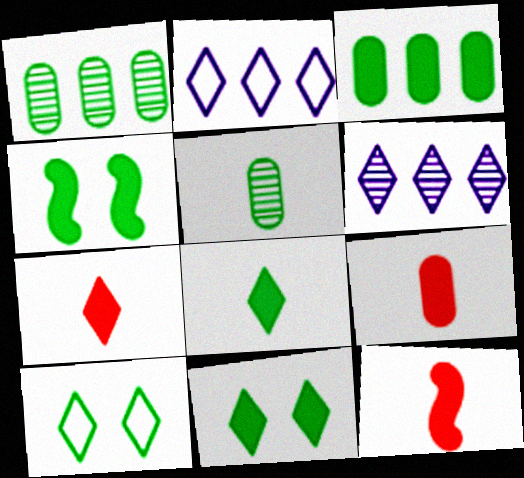[[3, 4, 8], 
[6, 7, 10], 
[7, 9, 12]]